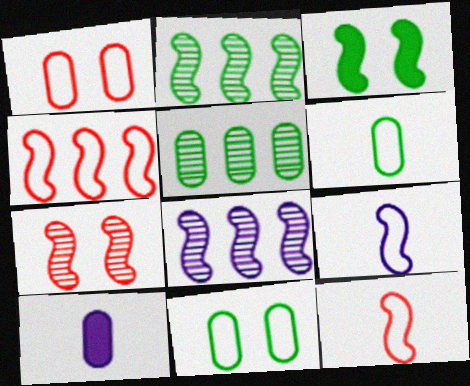[[1, 5, 10], 
[3, 8, 12]]